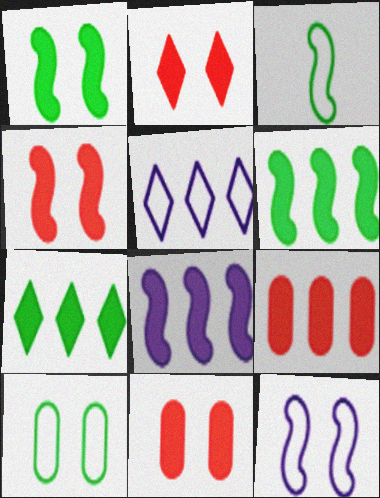[[2, 4, 11], 
[7, 8, 9]]